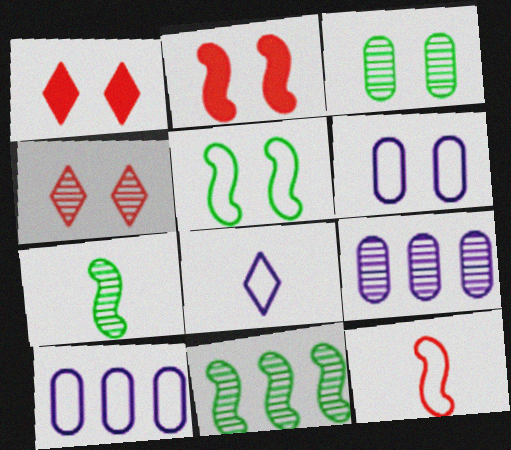[[1, 7, 10], 
[4, 7, 9]]